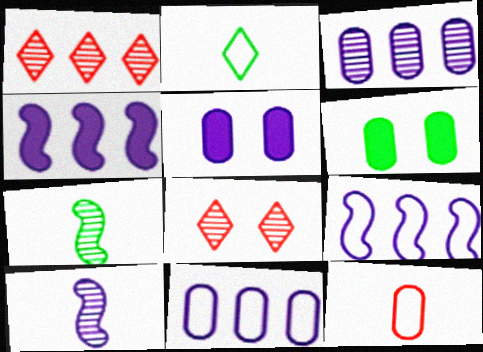[[3, 6, 12], 
[3, 7, 8]]